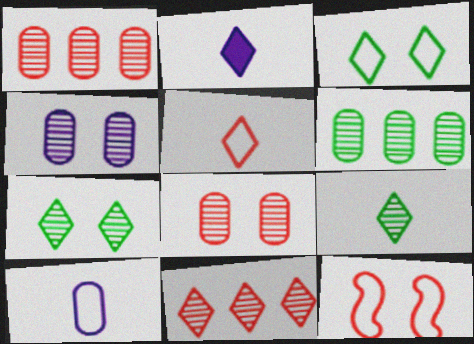[[2, 3, 11], 
[2, 5, 9], 
[2, 6, 12]]